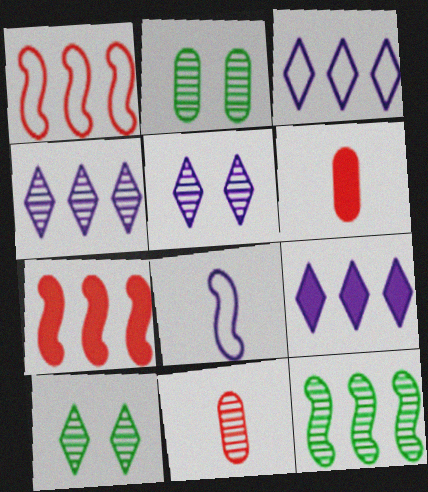[[3, 4, 9], 
[5, 11, 12]]